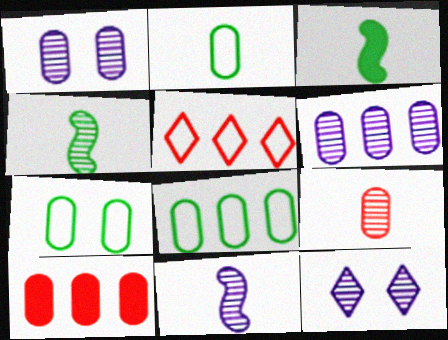[[1, 2, 10], 
[1, 3, 5], 
[2, 7, 8], 
[6, 8, 10], 
[6, 11, 12]]